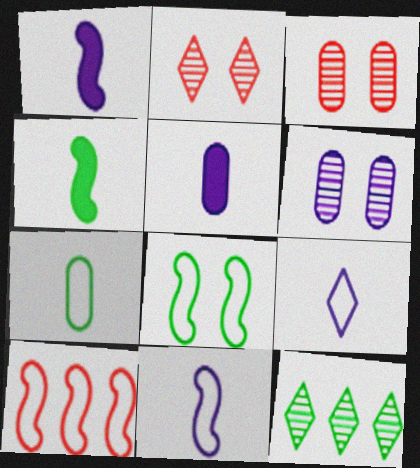[[8, 10, 11]]